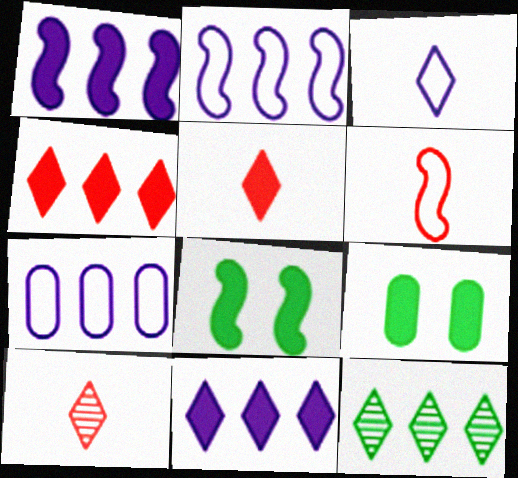[[1, 5, 9], 
[2, 9, 10], 
[7, 8, 10]]